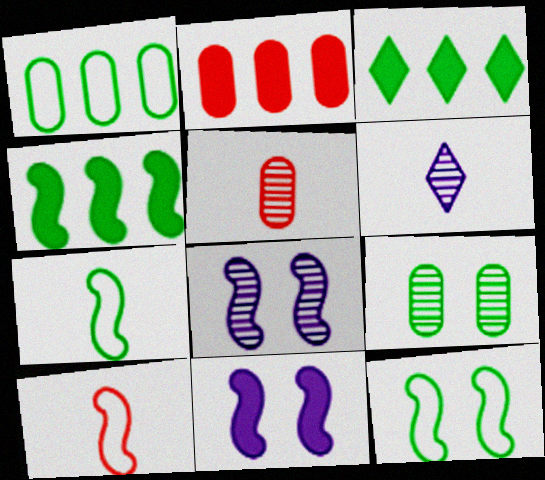[[2, 6, 12], 
[3, 7, 9], 
[4, 8, 10]]